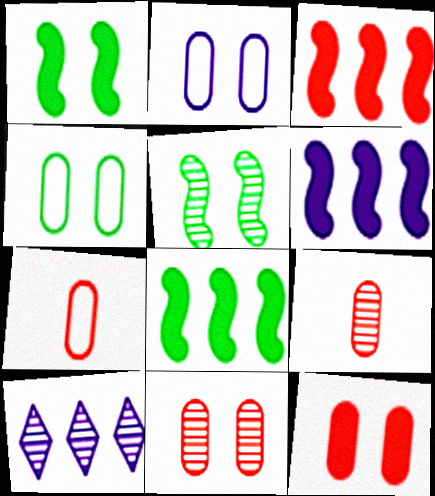[[1, 7, 10], 
[3, 6, 8], 
[5, 9, 10]]